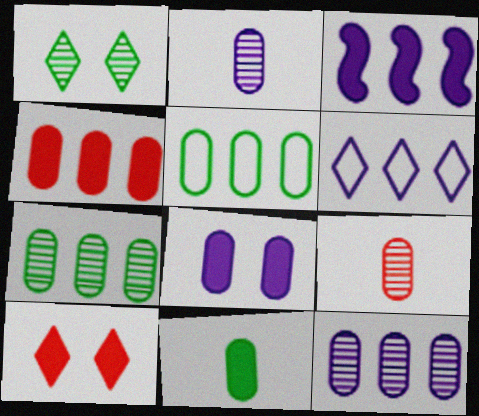[[3, 6, 12], 
[3, 10, 11], 
[4, 5, 12], 
[4, 8, 11], 
[5, 8, 9]]